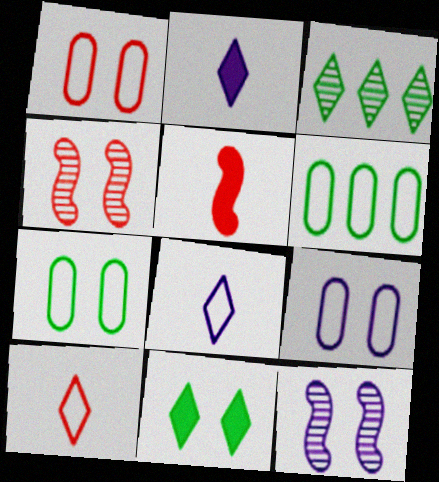[[1, 7, 9], 
[1, 11, 12], 
[2, 4, 6], 
[3, 5, 9], 
[4, 9, 11]]